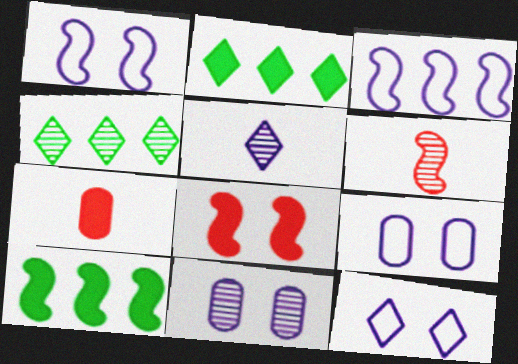[[1, 4, 7], 
[1, 6, 10], 
[1, 9, 12], 
[2, 6, 9], 
[4, 6, 11]]